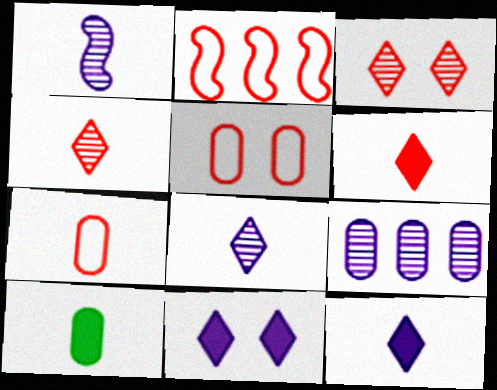[[5, 9, 10]]